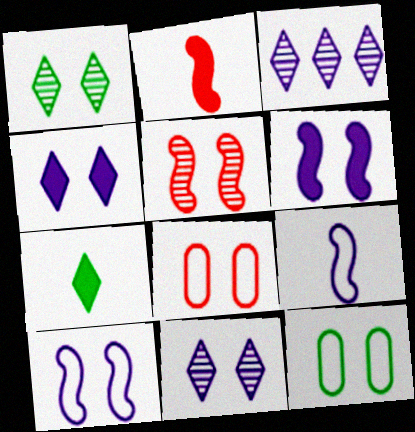[[1, 6, 8], 
[2, 3, 12], 
[4, 5, 12]]